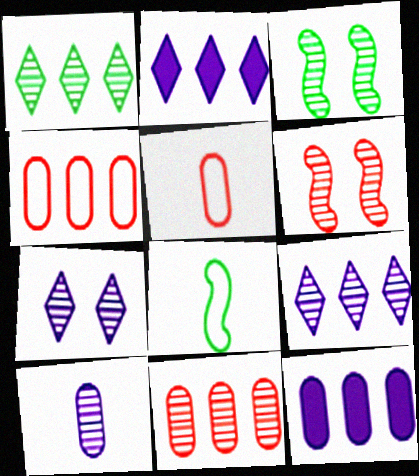[[1, 6, 10], 
[2, 3, 5]]